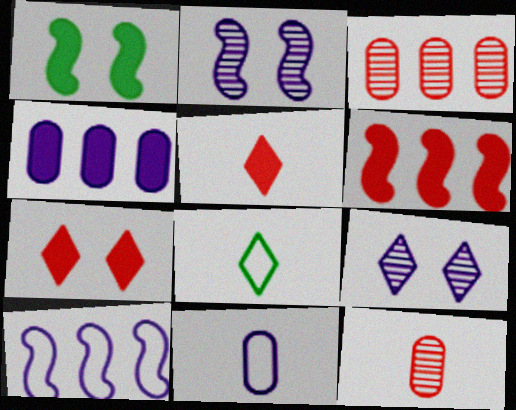[[1, 4, 5]]